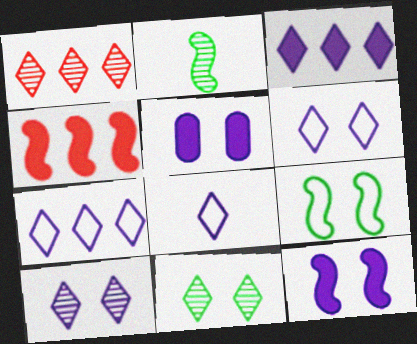[[3, 8, 10], 
[6, 7, 8]]